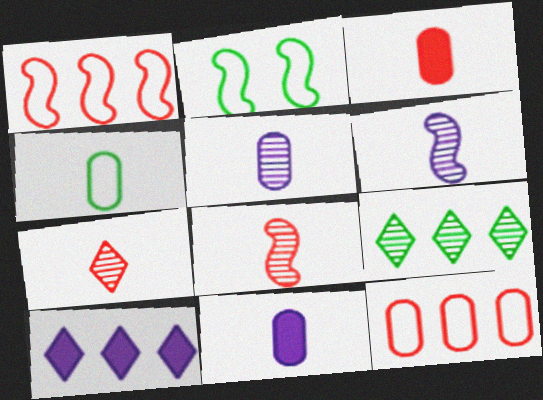[[3, 4, 5]]